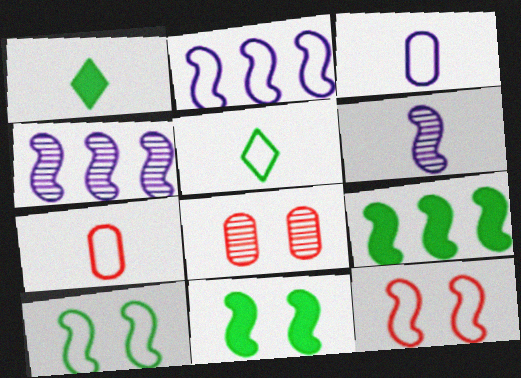[[1, 2, 8], 
[1, 6, 7], 
[6, 9, 12]]